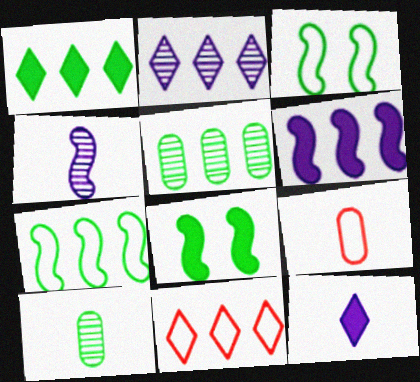[[1, 2, 11], 
[1, 3, 10], 
[1, 5, 7], 
[2, 8, 9], 
[5, 6, 11]]